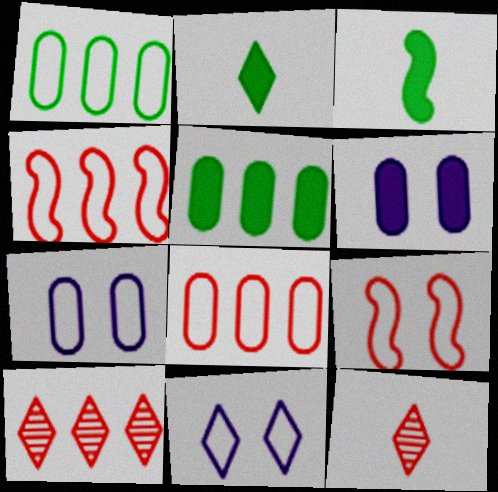[[2, 10, 11], 
[3, 7, 10]]